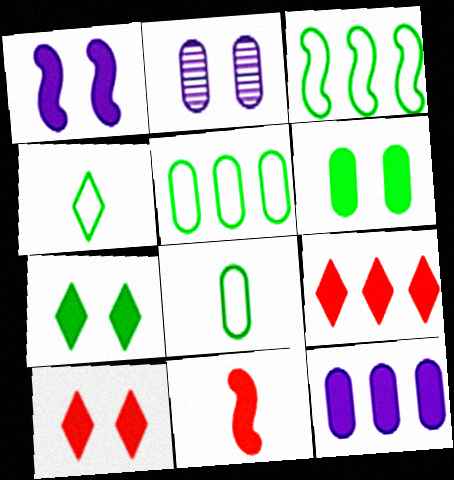[[1, 6, 10], 
[7, 11, 12]]